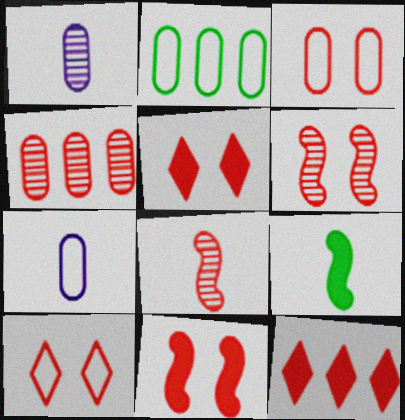[[2, 3, 7], 
[3, 5, 6], 
[3, 8, 12]]